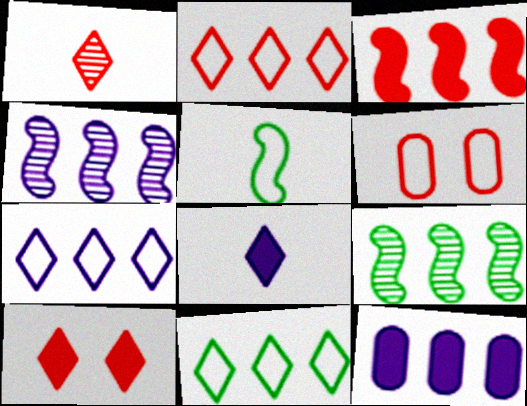[[1, 2, 10], 
[1, 3, 6], 
[2, 7, 11], 
[2, 9, 12], 
[4, 7, 12], 
[5, 6, 7], 
[6, 8, 9]]